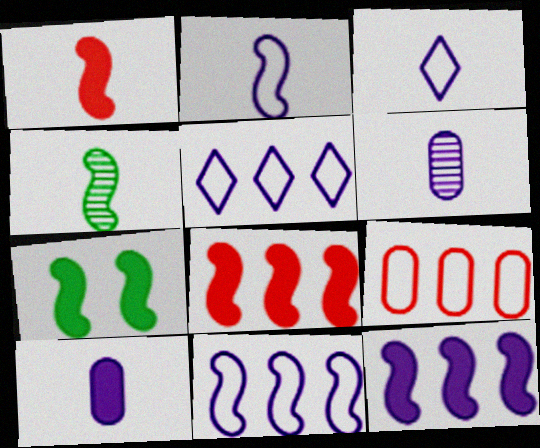[[1, 2, 4], 
[1, 7, 12]]